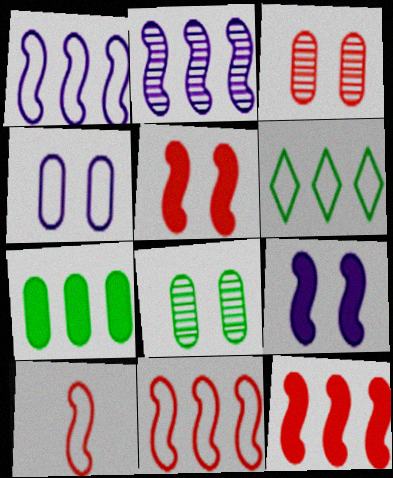[[4, 6, 10]]